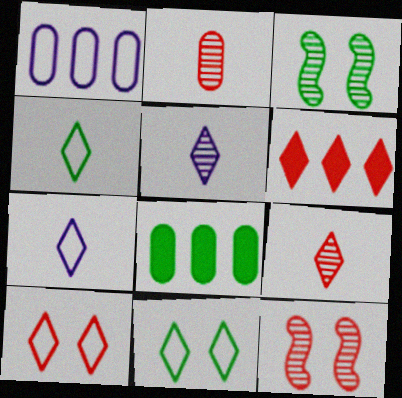[[3, 4, 8], 
[5, 6, 11], 
[6, 9, 10], 
[7, 8, 12]]